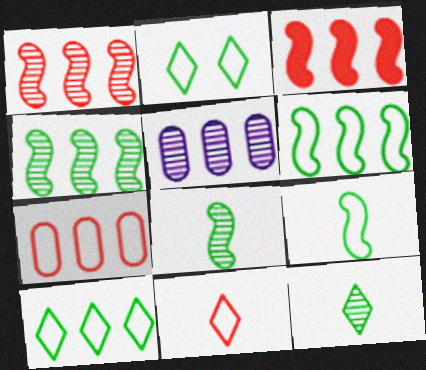[[3, 5, 10]]